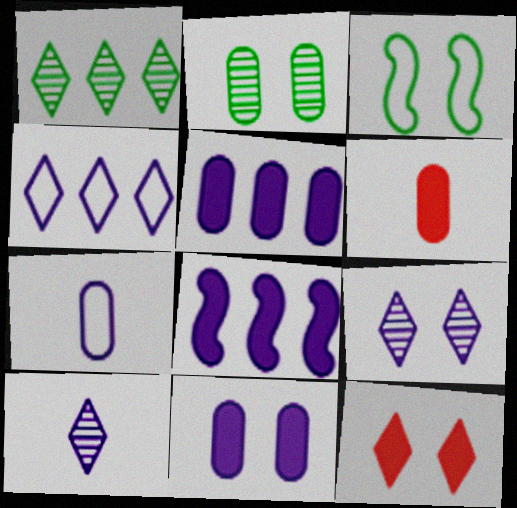[[7, 8, 9]]